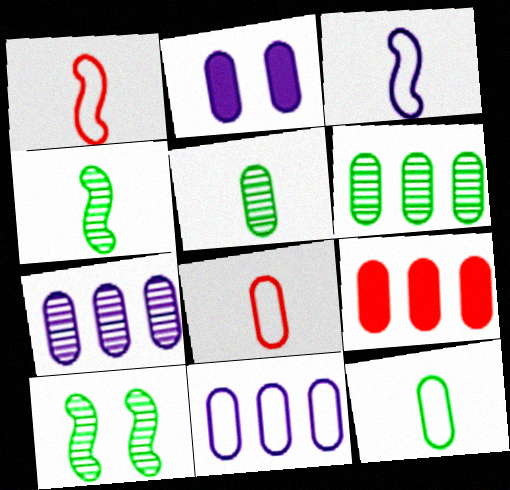[[2, 6, 8], 
[6, 9, 11]]